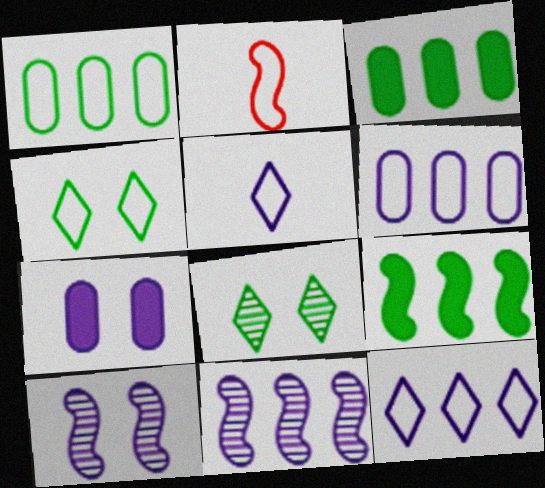[[2, 4, 6], 
[2, 9, 10], 
[5, 7, 11]]